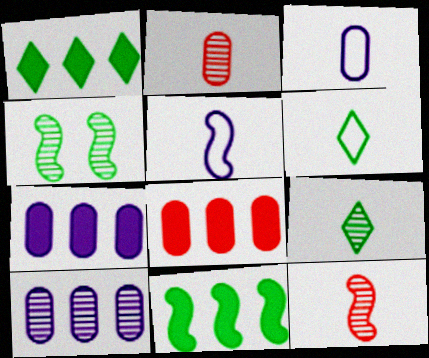[]